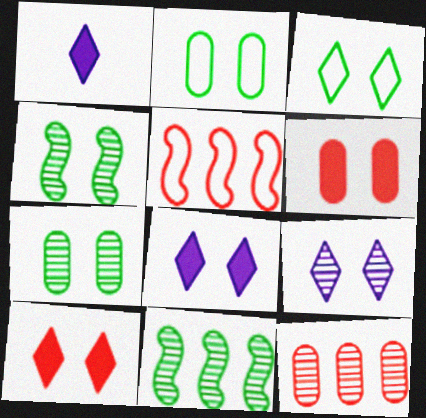[[1, 5, 7], 
[3, 9, 10]]